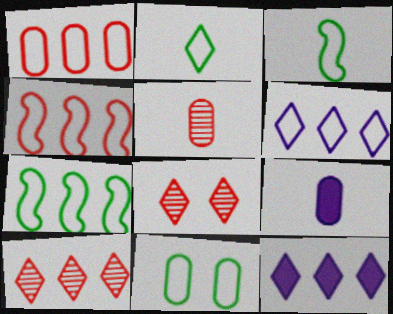[[1, 6, 7], 
[2, 7, 11], 
[2, 8, 12], 
[7, 8, 9]]